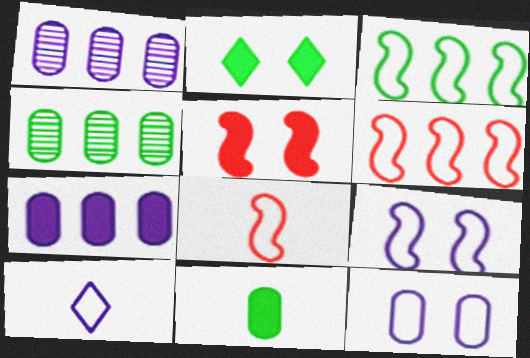[[1, 2, 8], 
[3, 8, 9], 
[4, 5, 10]]